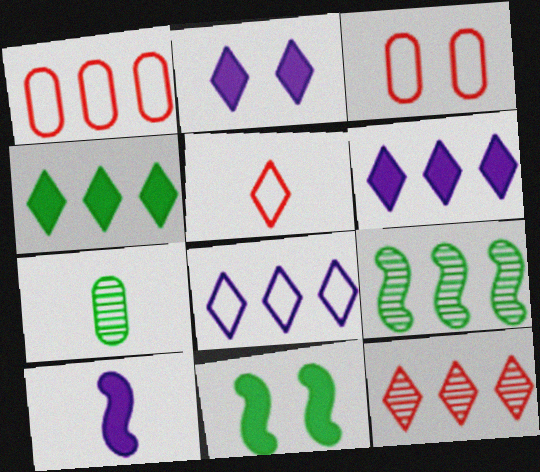[[1, 6, 9], 
[4, 8, 12], 
[5, 7, 10]]